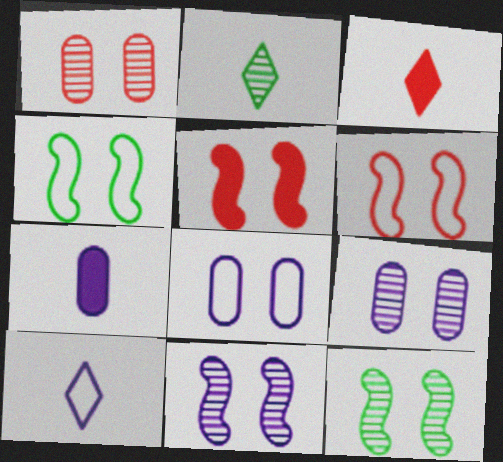[[2, 3, 10], 
[4, 5, 11]]